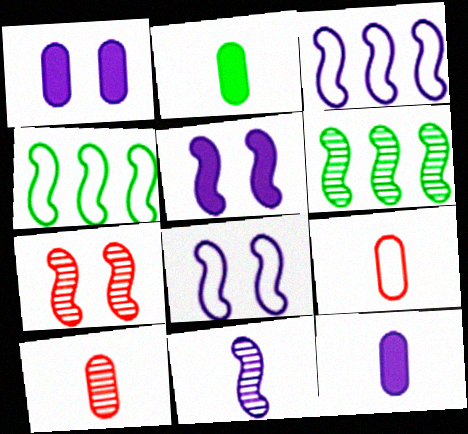[[3, 5, 11], 
[6, 7, 11]]